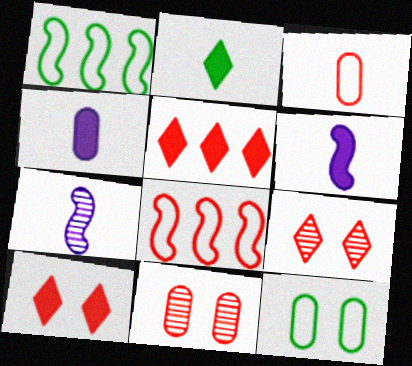[[1, 4, 9], 
[2, 3, 7], 
[5, 7, 12]]